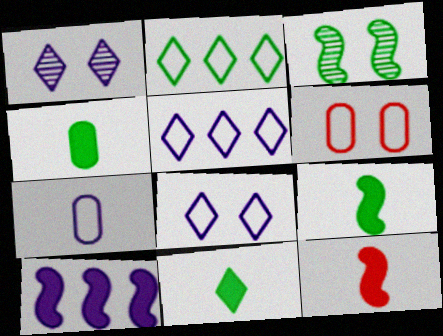[[1, 7, 10], 
[2, 3, 4], 
[4, 9, 11]]